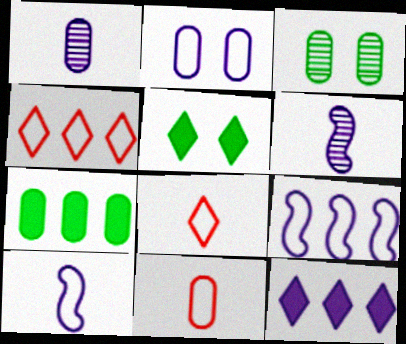[[2, 6, 12]]